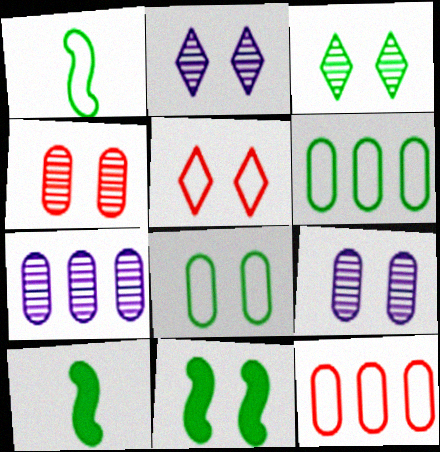[[2, 10, 12], 
[3, 6, 10], 
[3, 8, 11], 
[5, 7, 10], 
[5, 9, 11]]